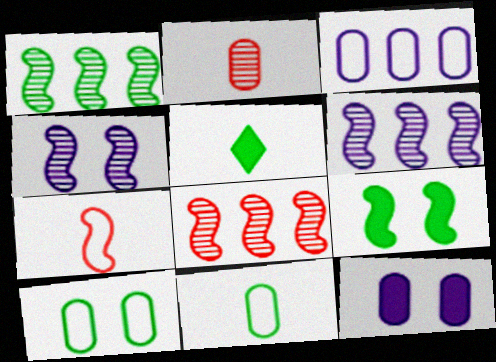[[1, 5, 10], 
[1, 6, 8], 
[6, 7, 9]]